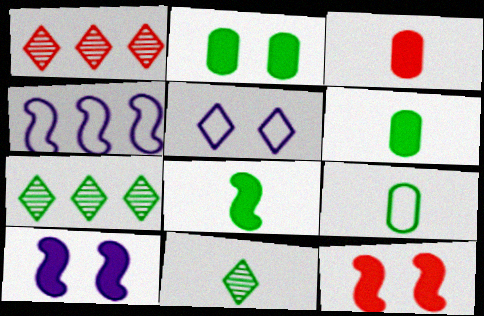[[1, 9, 10], 
[8, 9, 11]]